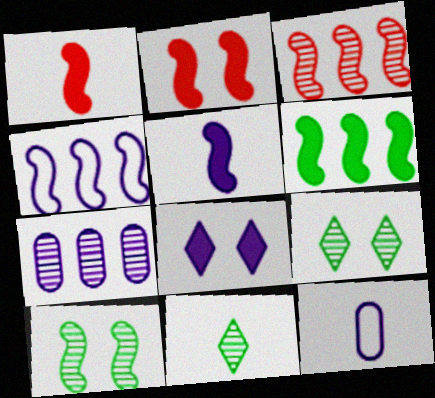[[1, 4, 10], 
[1, 11, 12], 
[2, 5, 6], 
[3, 4, 6]]